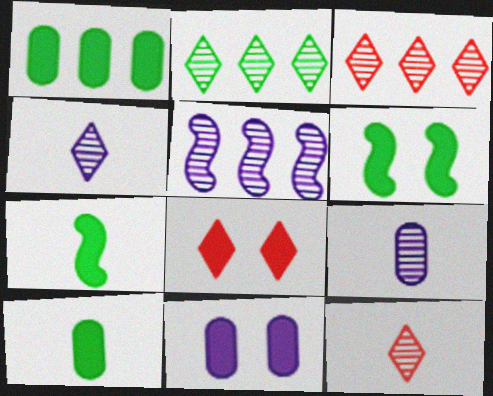[[6, 8, 11]]